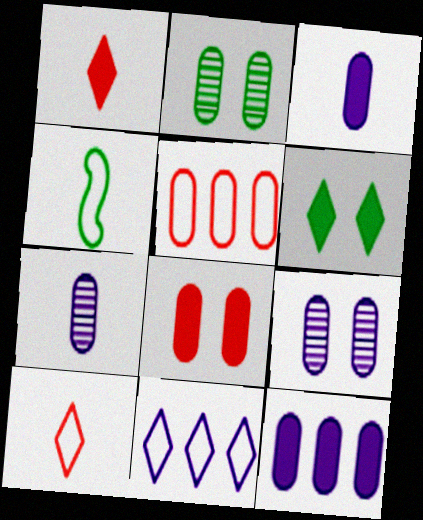[[1, 4, 7], 
[2, 3, 5]]